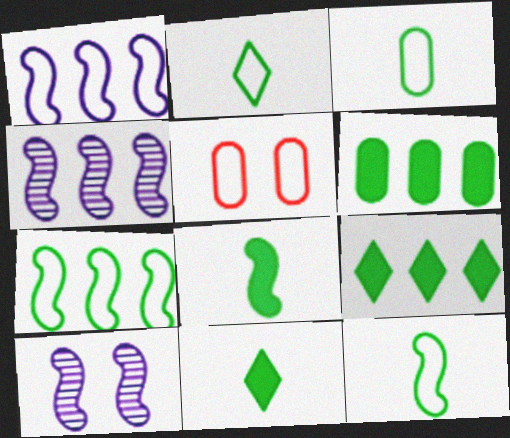[[1, 2, 5], 
[2, 3, 12], 
[4, 5, 11]]